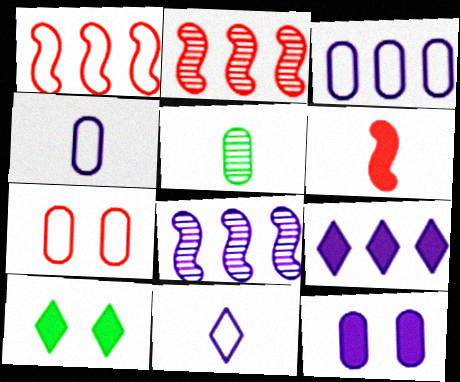[[2, 4, 10], 
[3, 8, 9], 
[5, 6, 11], 
[8, 11, 12]]